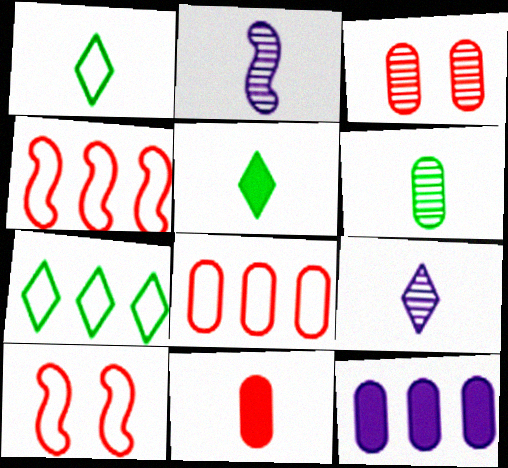[[1, 2, 11], 
[3, 8, 11]]